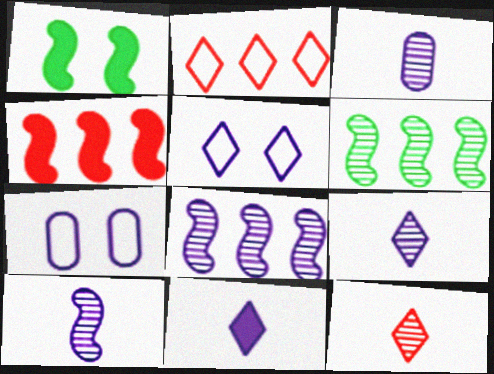[[1, 2, 3], 
[3, 9, 10], 
[7, 8, 11]]